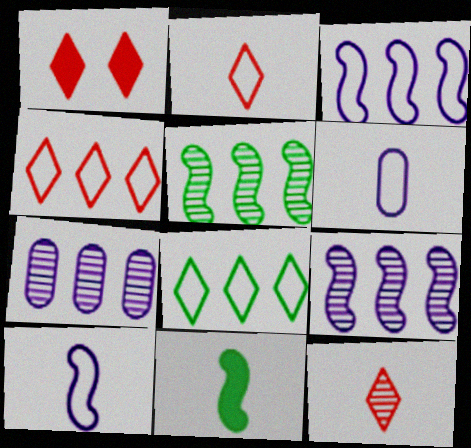[[1, 4, 12], 
[1, 5, 6], 
[6, 11, 12]]